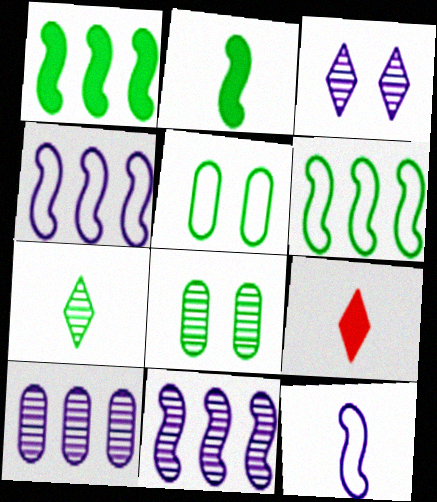[[1, 5, 7], 
[4, 8, 9], 
[5, 9, 11]]